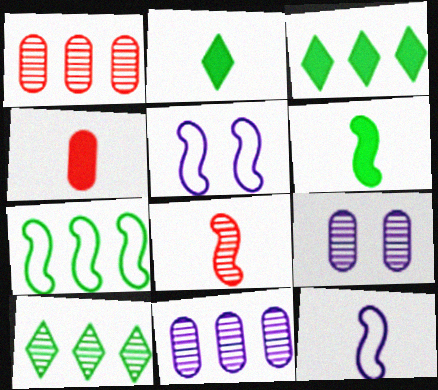[[1, 2, 5], 
[4, 5, 10], 
[6, 8, 12], 
[8, 9, 10]]